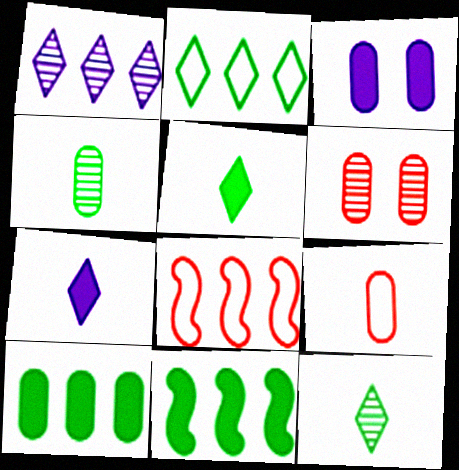[[1, 8, 10], 
[3, 8, 12]]